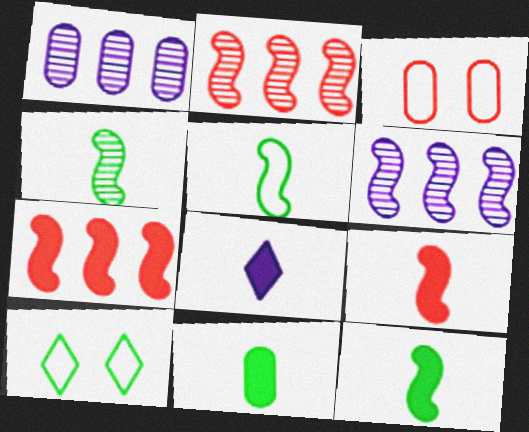[[1, 3, 11], 
[1, 9, 10], 
[4, 5, 12], 
[8, 9, 11]]